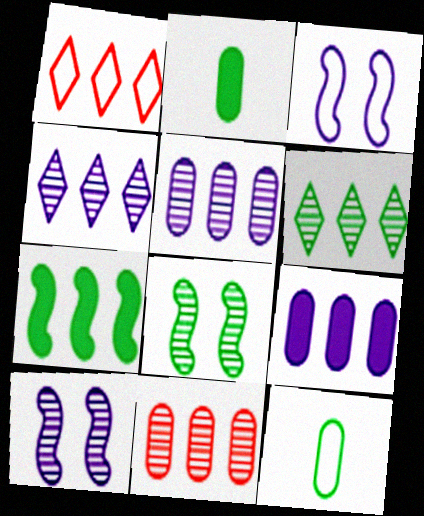[[1, 2, 10], 
[1, 3, 12], 
[1, 5, 7]]